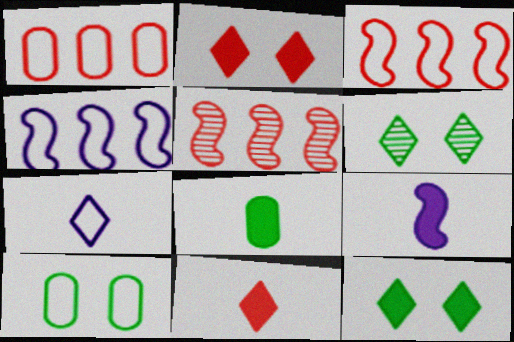[[1, 6, 9], 
[3, 7, 10], 
[8, 9, 11]]